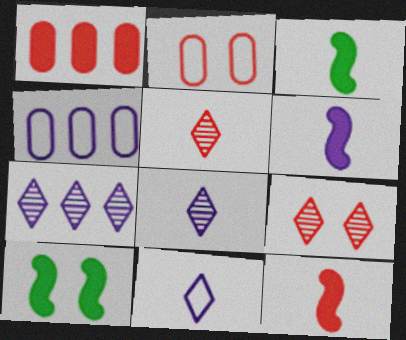[[2, 3, 7], 
[3, 4, 9], 
[3, 6, 12], 
[4, 5, 10]]